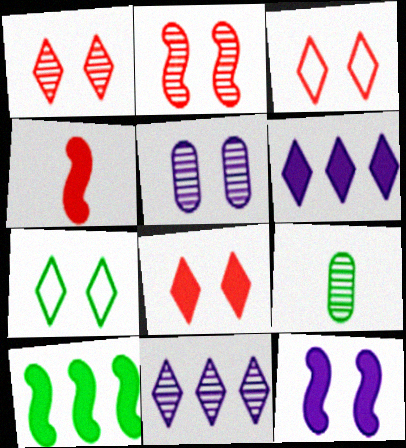[[1, 3, 8], 
[2, 9, 11], 
[4, 10, 12], 
[7, 9, 10]]